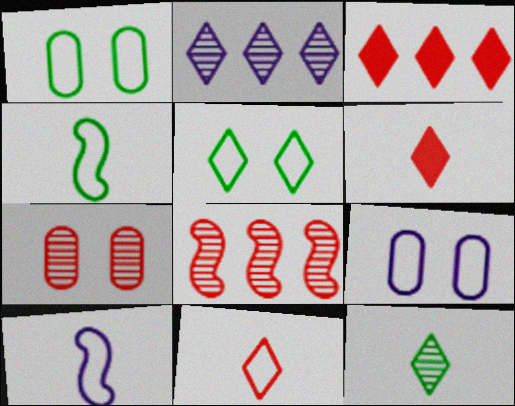[[2, 5, 6]]